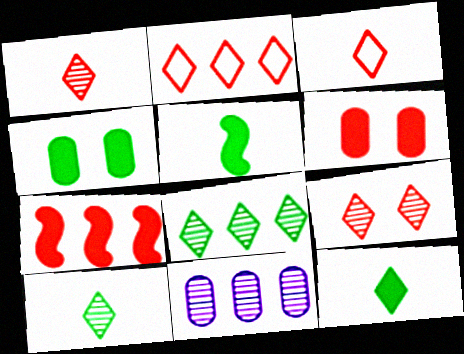[]